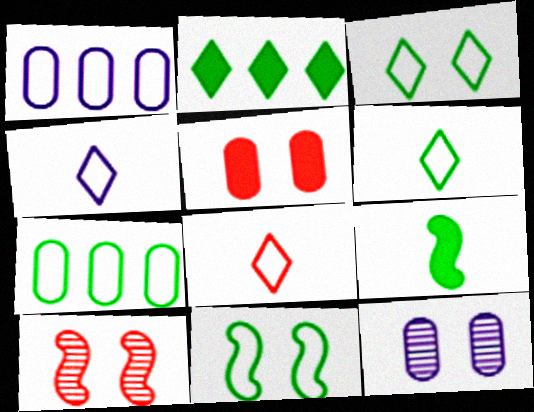[[1, 8, 11], 
[4, 6, 8], 
[6, 7, 11]]